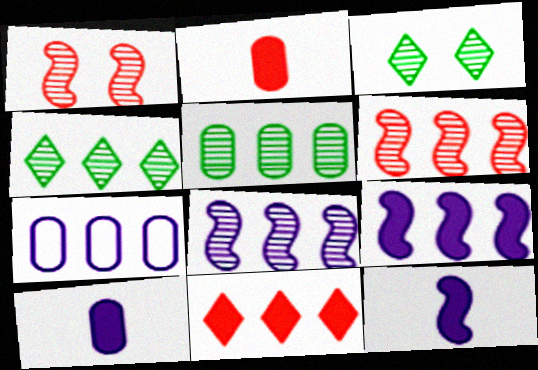[]